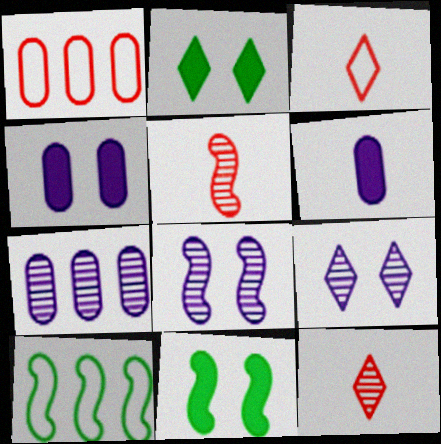[[3, 7, 11], 
[4, 10, 12]]